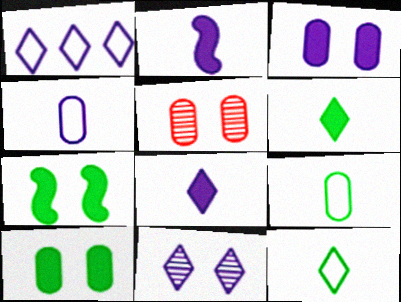[[1, 8, 11]]